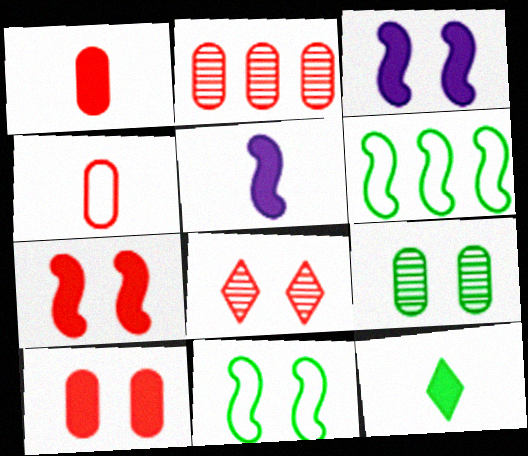[[1, 5, 12], 
[2, 4, 10], 
[6, 9, 12]]